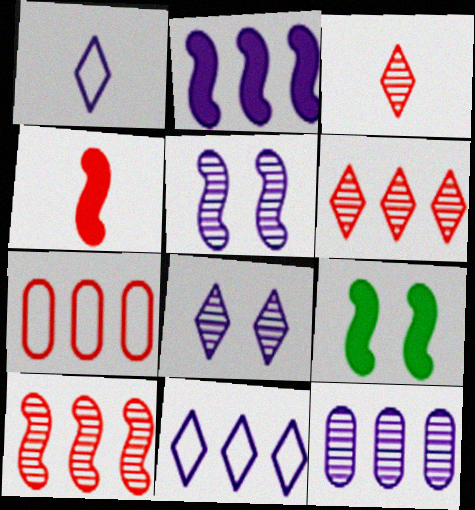[[2, 4, 9], 
[2, 11, 12]]